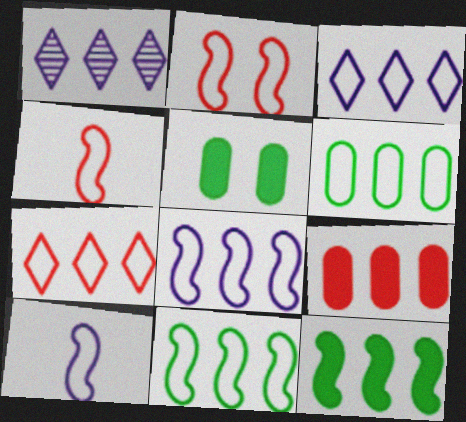[[1, 4, 5], 
[1, 9, 11], 
[2, 10, 11], 
[6, 7, 8]]